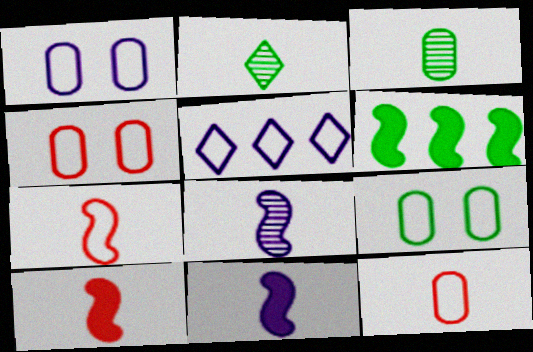[[1, 4, 9], 
[2, 6, 9], 
[2, 11, 12], 
[5, 7, 9]]